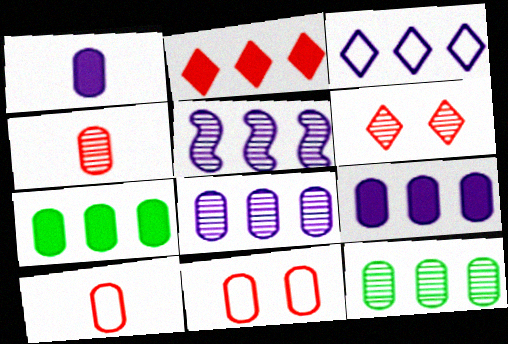[[1, 11, 12], 
[3, 5, 9]]